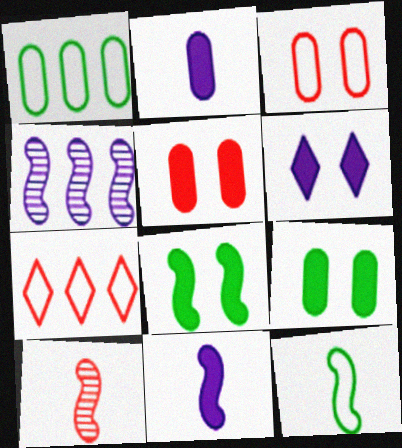[[1, 6, 10], 
[5, 6, 8], 
[5, 7, 10], 
[10, 11, 12]]